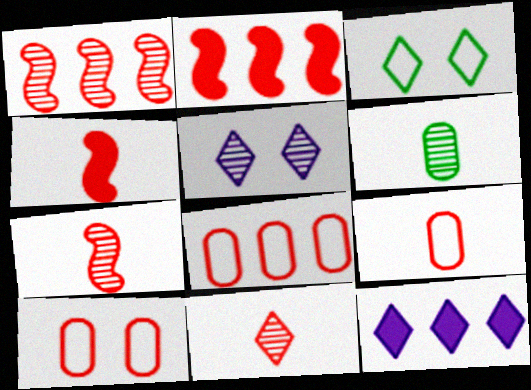[[1, 5, 6], 
[2, 10, 11], 
[3, 11, 12], 
[4, 9, 11], 
[8, 9, 10]]